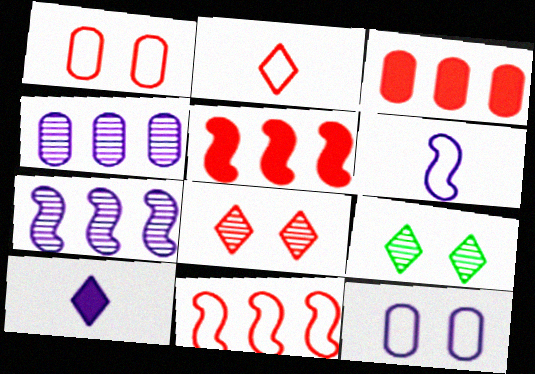[[1, 2, 11], 
[3, 6, 9], 
[7, 10, 12]]